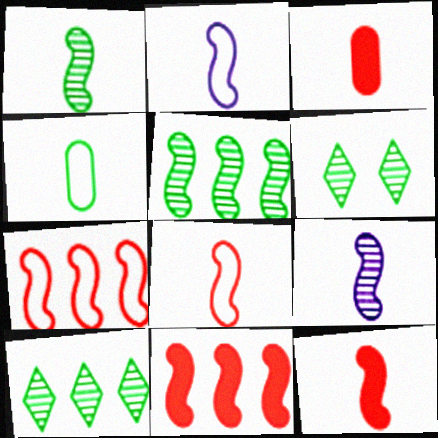[[1, 2, 12]]